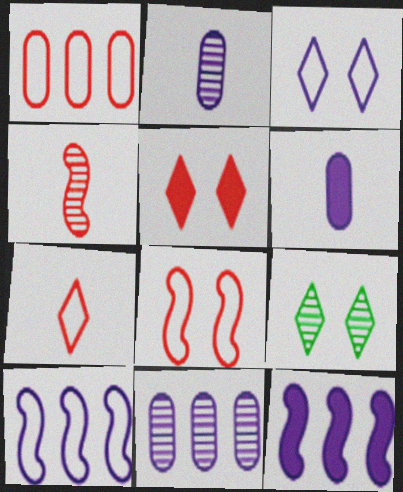[[1, 4, 5], 
[1, 7, 8], 
[2, 3, 12], 
[3, 5, 9], 
[4, 9, 11]]